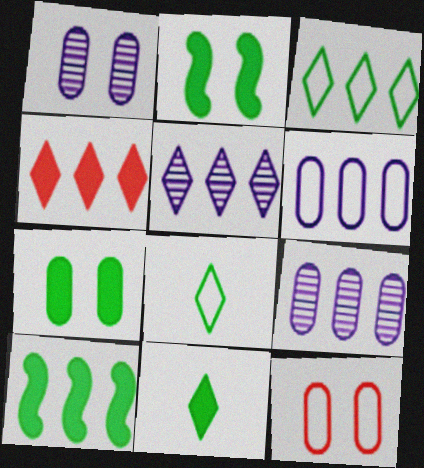[[1, 7, 12], 
[3, 4, 5], 
[7, 10, 11]]